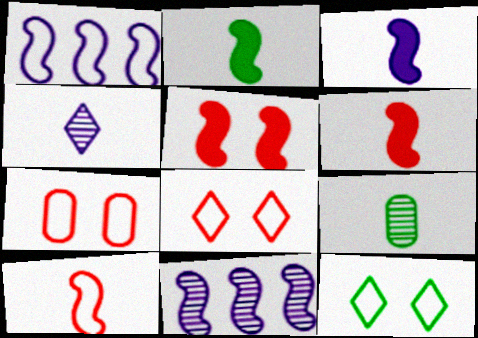[[2, 3, 6]]